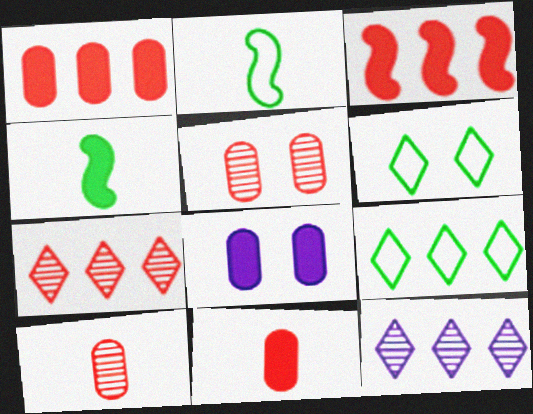[[2, 7, 8]]